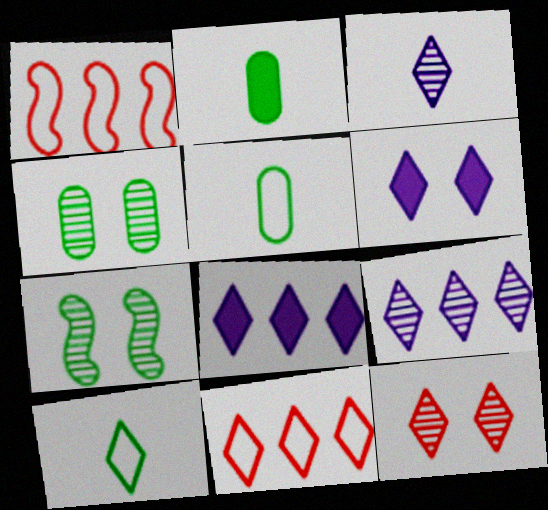[[8, 10, 12]]